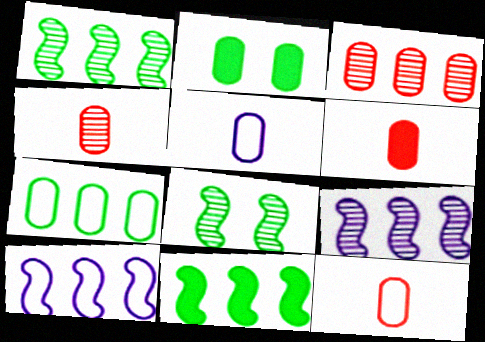[[2, 3, 5], 
[4, 6, 12]]